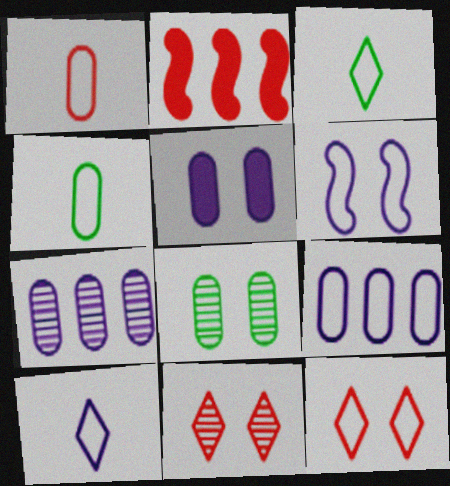[[1, 2, 11], 
[2, 8, 10], 
[6, 9, 10]]